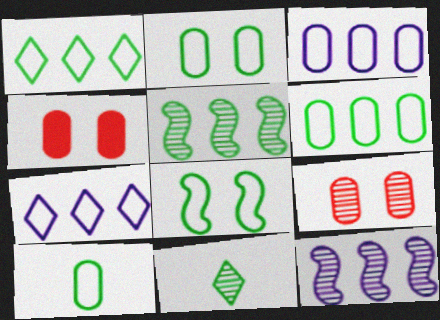[[1, 8, 10], 
[2, 6, 10], 
[9, 11, 12]]